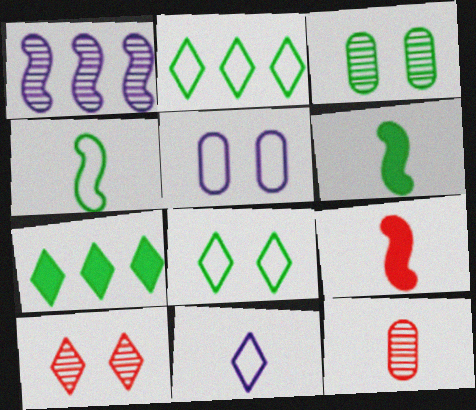[[2, 3, 6], 
[3, 4, 7], 
[6, 11, 12], 
[7, 10, 11]]